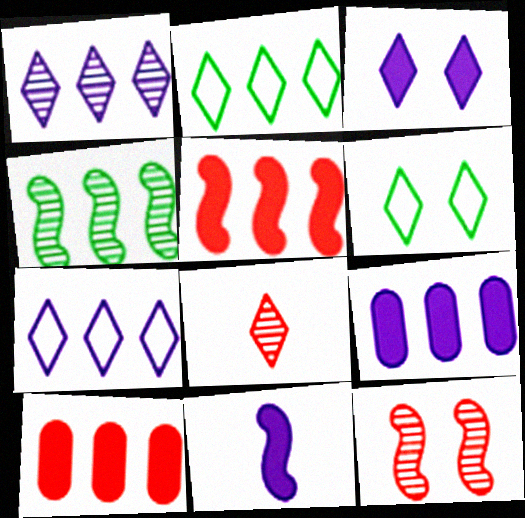[[2, 3, 8], 
[3, 9, 11], 
[4, 7, 10]]